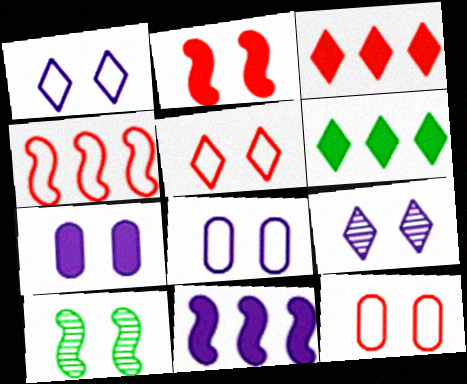[[5, 7, 10]]